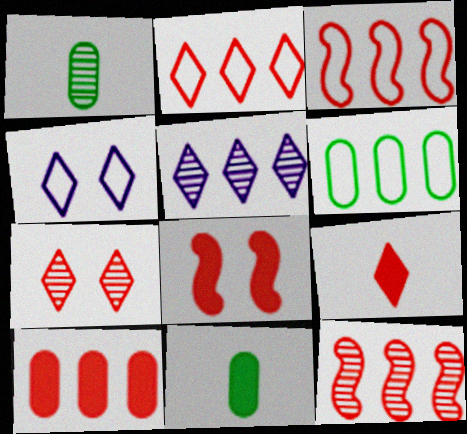[[2, 7, 9], 
[2, 10, 12], 
[4, 11, 12], 
[8, 9, 10]]